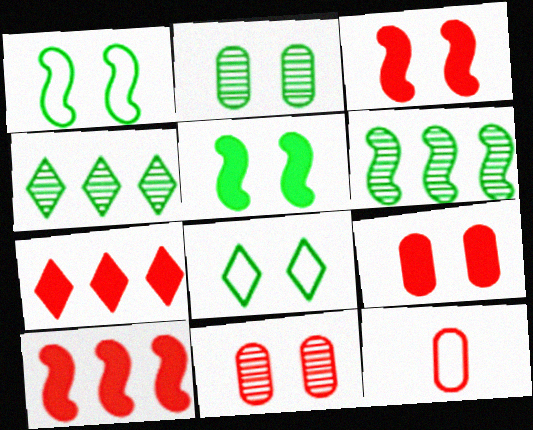[[2, 5, 8]]